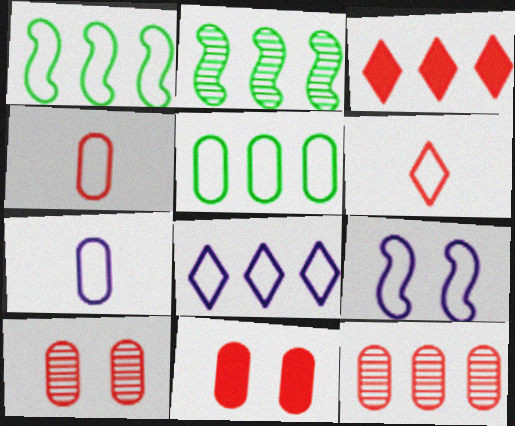[[4, 11, 12], 
[5, 6, 9], 
[7, 8, 9]]